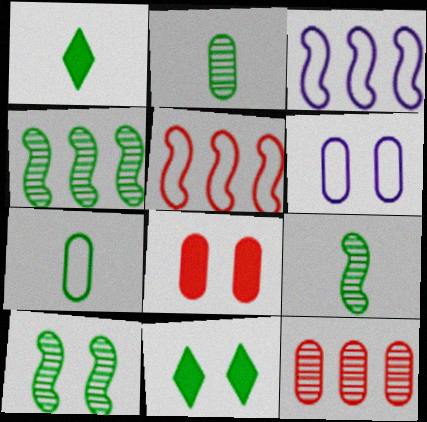[[1, 7, 9], 
[4, 7, 11], 
[4, 9, 10]]